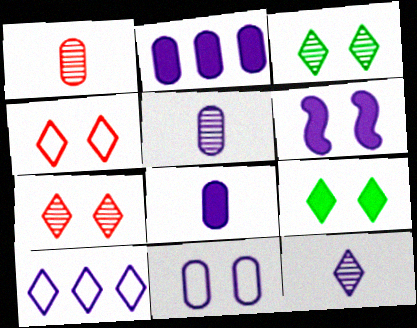[[2, 5, 11], 
[5, 6, 10]]